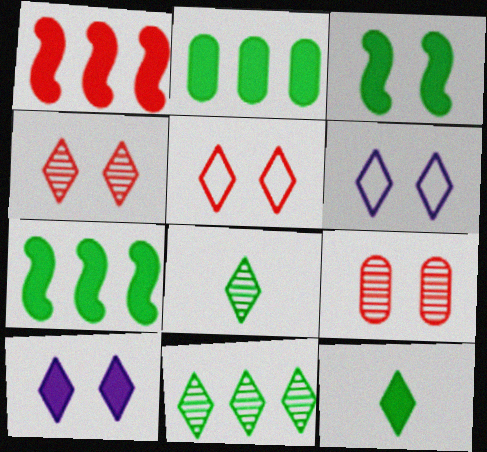[[2, 3, 12], 
[3, 6, 9]]